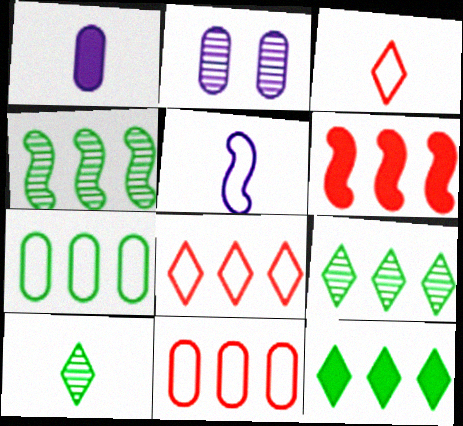[[4, 7, 12]]